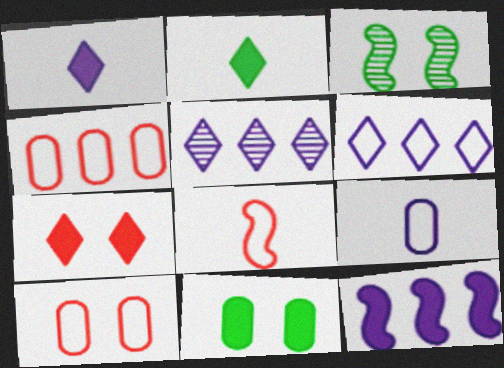[[1, 3, 4], 
[3, 8, 12], 
[5, 8, 11]]